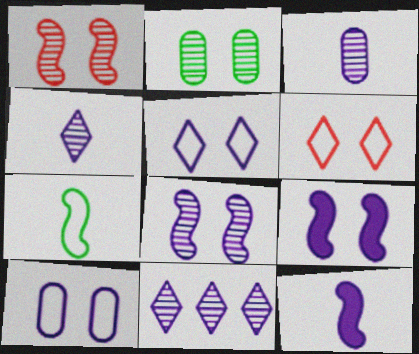[[2, 6, 9], 
[3, 8, 11], 
[10, 11, 12]]